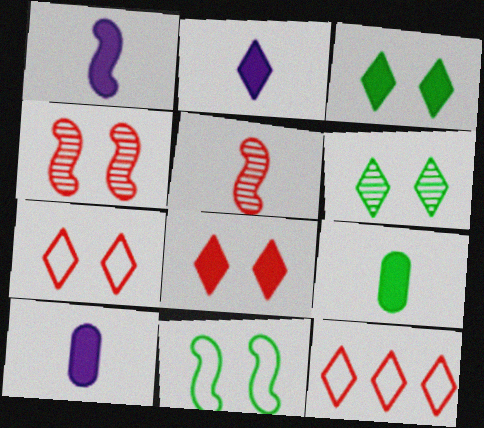[[1, 2, 10], 
[2, 6, 12]]